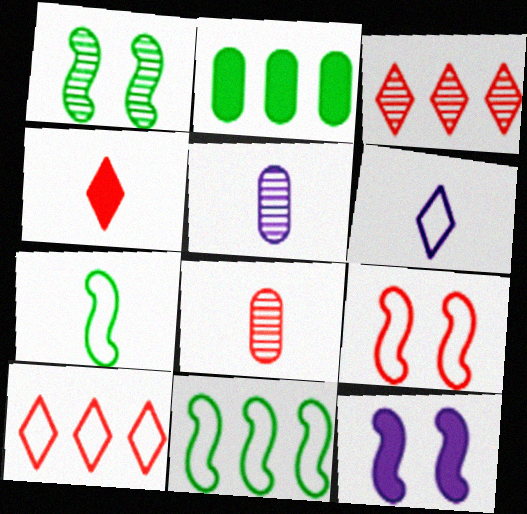[[1, 3, 5], 
[1, 9, 12], 
[2, 4, 12], 
[4, 5, 7]]